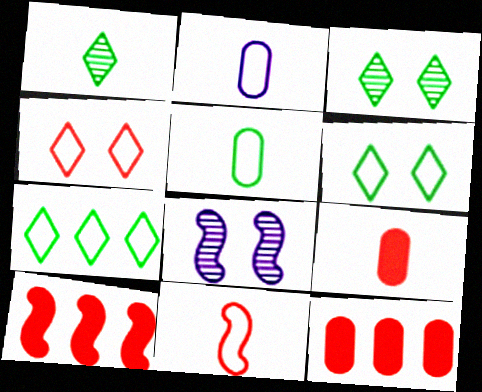[[2, 3, 10], 
[7, 8, 9]]